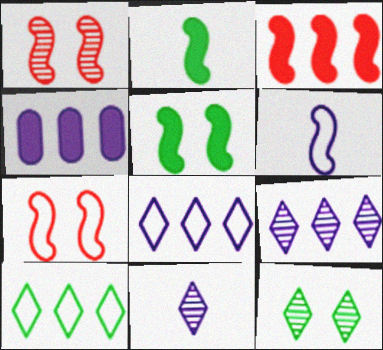[]